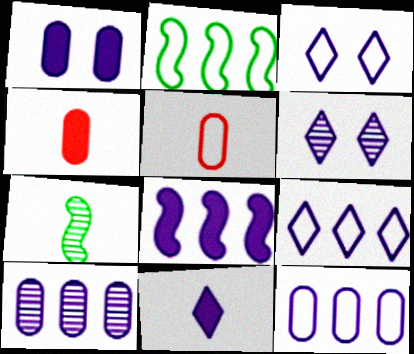[[1, 8, 11], 
[2, 3, 5], 
[2, 4, 6], 
[5, 7, 11], 
[6, 9, 11], 
[8, 9, 10]]